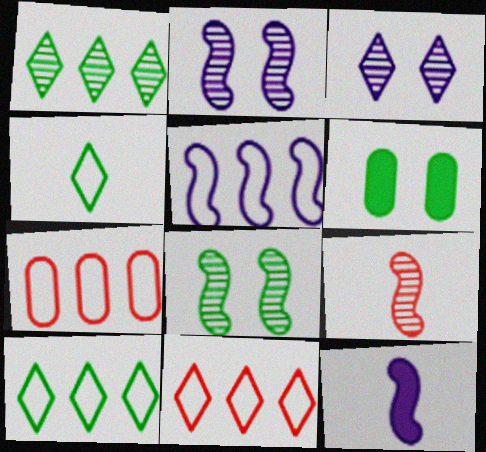[[2, 5, 12], 
[5, 7, 10]]